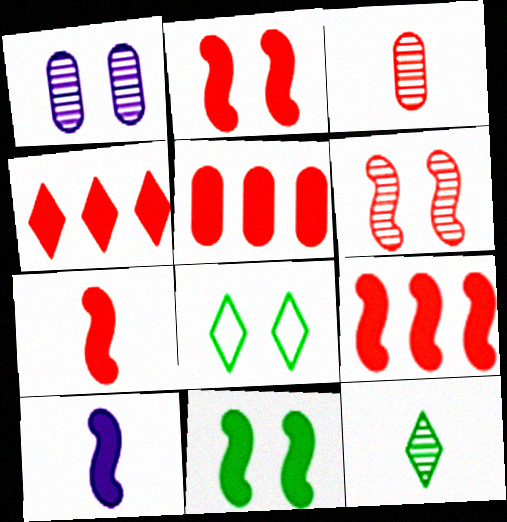[[1, 2, 8], 
[2, 7, 9], 
[4, 5, 9], 
[9, 10, 11]]